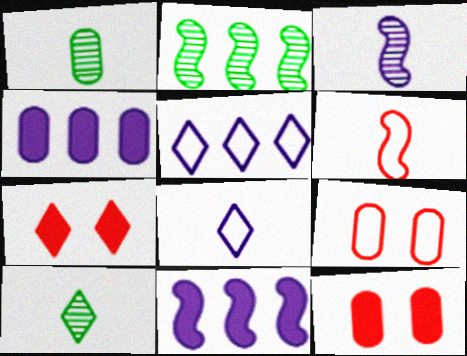[[1, 4, 9], 
[2, 8, 12], 
[5, 7, 10], 
[9, 10, 11]]